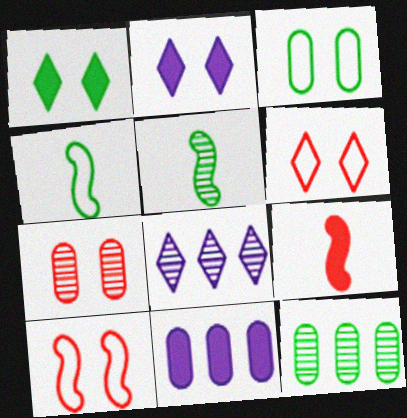[[1, 4, 12], 
[1, 9, 11], 
[3, 8, 9], 
[5, 6, 11], 
[5, 7, 8]]